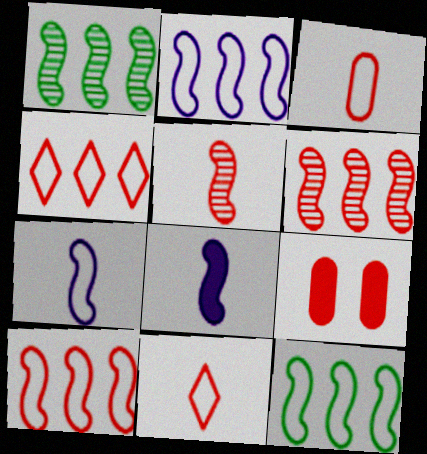[[2, 10, 12], 
[4, 5, 9], 
[6, 9, 11]]